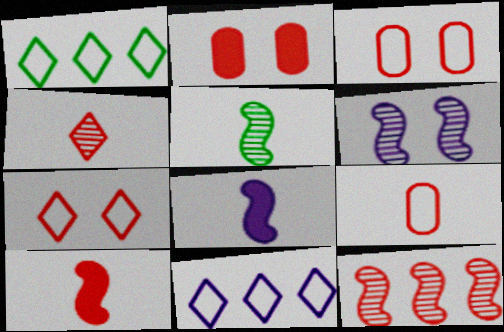[[2, 5, 11], 
[4, 9, 10], 
[5, 6, 12]]